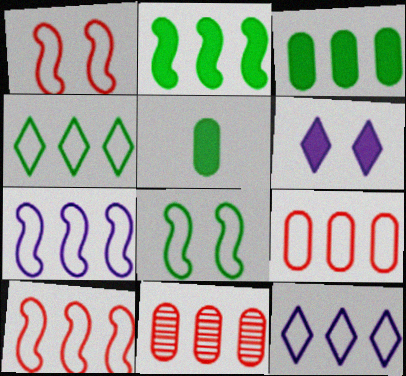[[2, 11, 12], 
[4, 7, 9]]